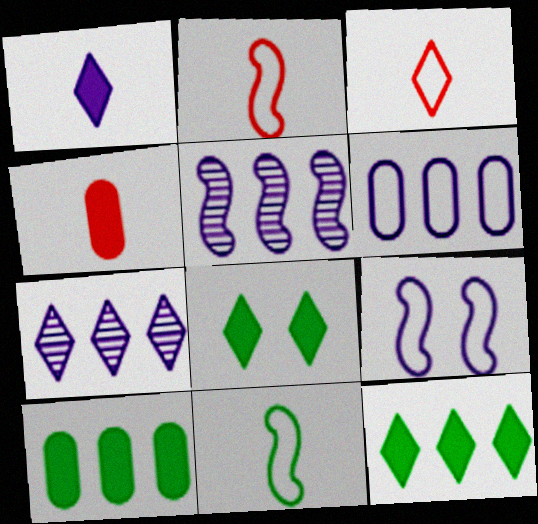[[3, 7, 8]]